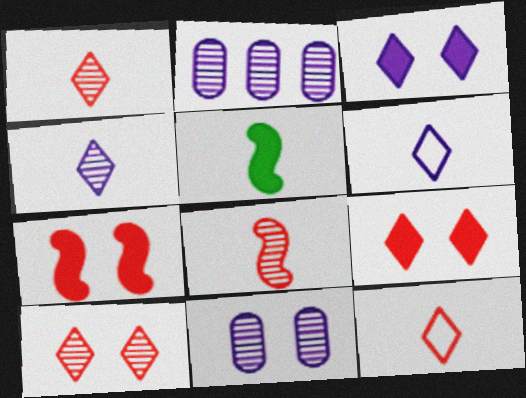[]